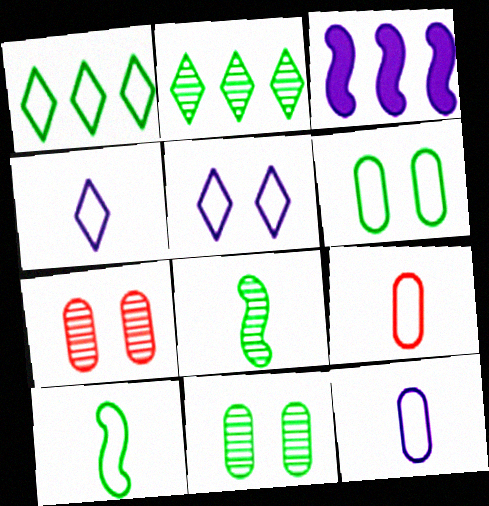[[1, 6, 10], 
[2, 8, 11], 
[4, 9, 10]]